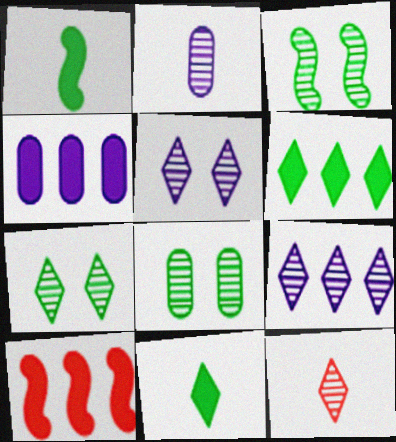[[3, 7, 8], 
[4, 6, 10], 
[7, 9, 12]]